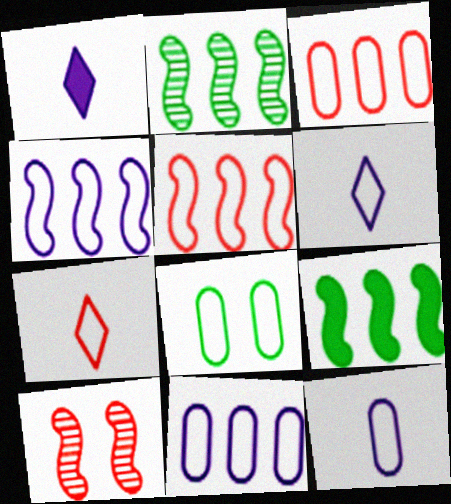[[3, 8, 12], 
[4, 7, 8], 
[5, 6, 8]]